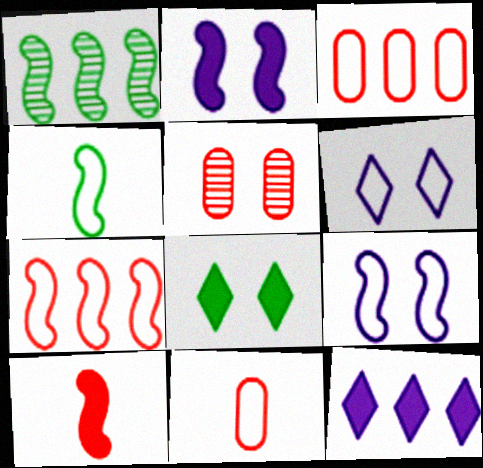[[1, 3, 12], 
[1, 9, 10], 
[3, 4, 6], 
[4, 5, 12], 
[4, 7, 9], 
[5, 8, 9]]